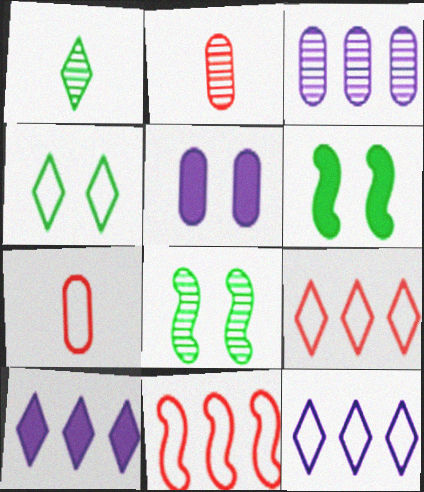[[1, 5, 11], 
[2, 6, 12], 
[7, 8, 10]]